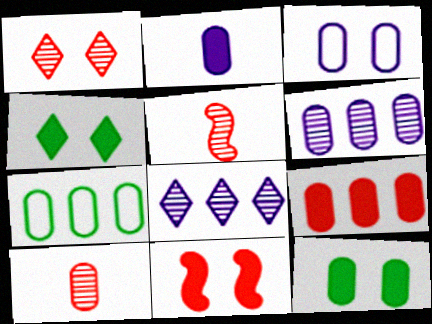[[2, 3, 6], 
[2, 9, 12], 
[6, 7, 9]]